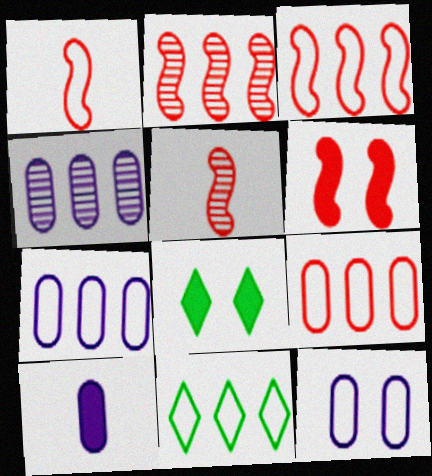[[1, 2, 6], 
[1, 4, 8], 
[1, 11, 12], 
[3, 5, 6], 
[3, 7, 11], 
[4, 10, 12], 
[5, 7, 8]]